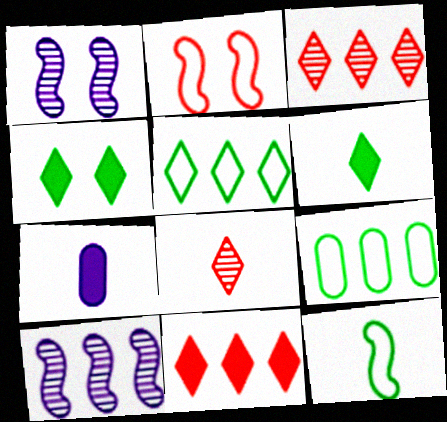[[7, 8, 12], 
[9, 10, 11]]